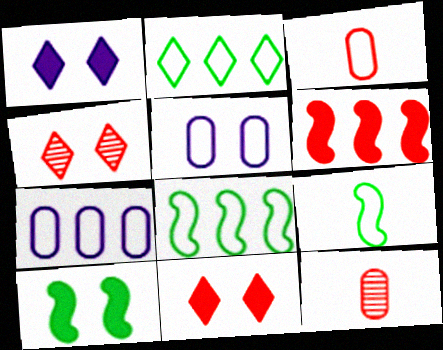[[1, 8, 12], 
[3, 4, 6], 
[4, 5, 10]]